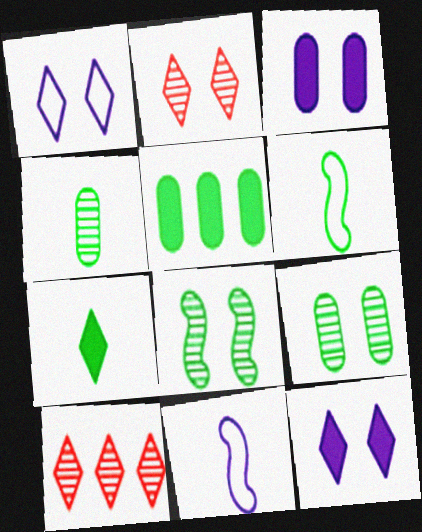[[1, 7, 10], 
[2, 5, 11], 
[3, 6, 10], 
[4, 6, 7]]